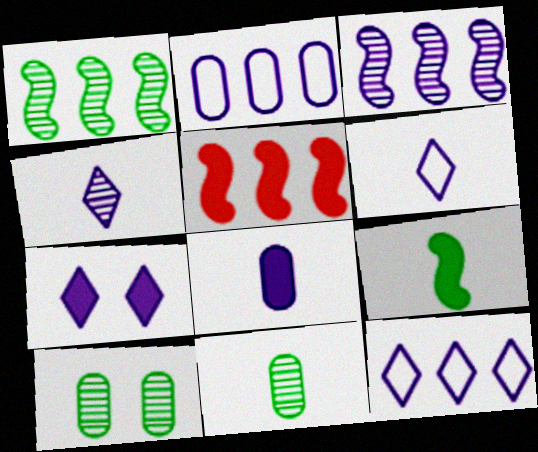[[4, 7, 12], 
[5, 6, 10]]